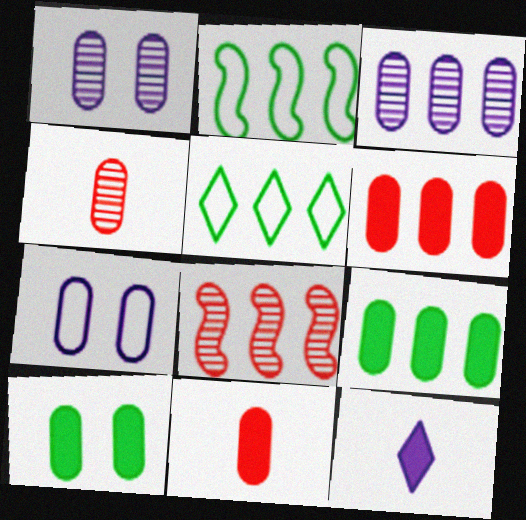[[4, 7, 9]]